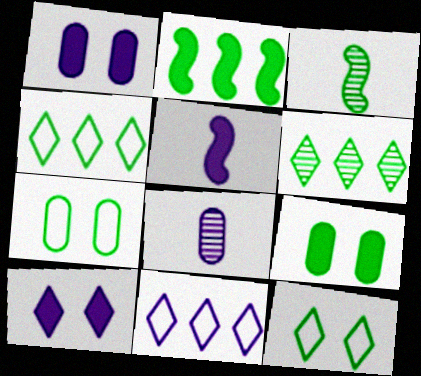[[3, 4, 9]]